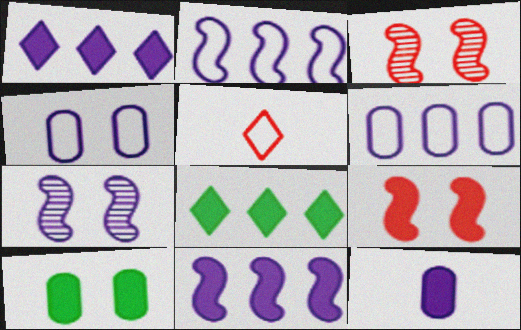[[8, 9, 12]]